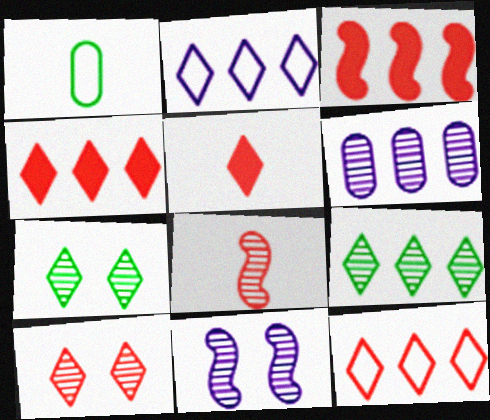[[1, 4, 11], 
[2, 4, 9], 
[2, 5, 7], 
[5, 10, 12], 
[6, 7, 8]]